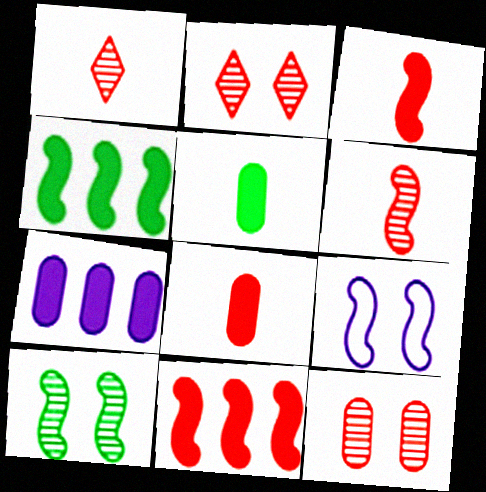[[4, 6, 9]]